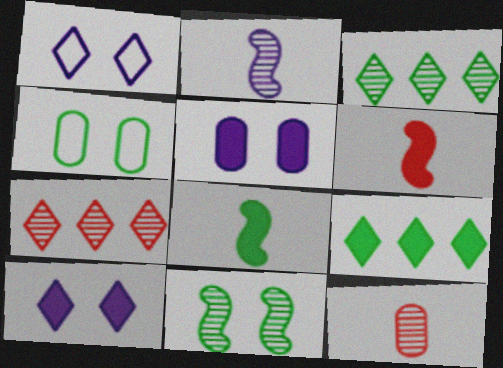[[3, 4, 8], 
[5, 6, 9]]